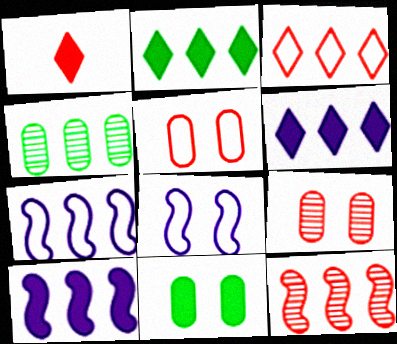[[1, 4, 8], 
[1, 5, 12], 
[1, 10, 11], 
[3, 4, 10]]